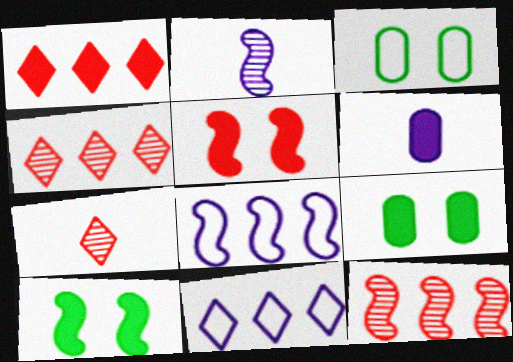[[1, 2, 3], 
[1, 6, 10], 
[7, 8, 9]]